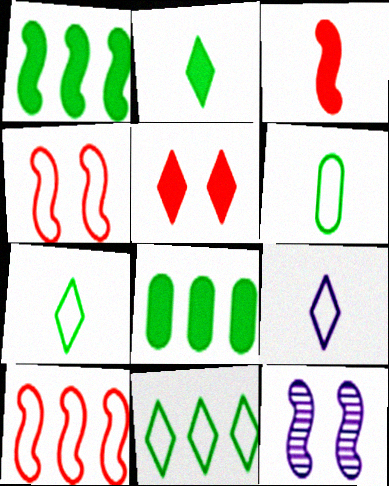[]